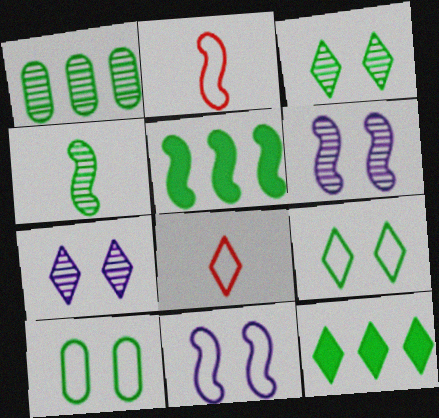[[1, 3, 4], 
[2, 5, 6], 
[4, 10, 12], 
[7, 8, 12]]